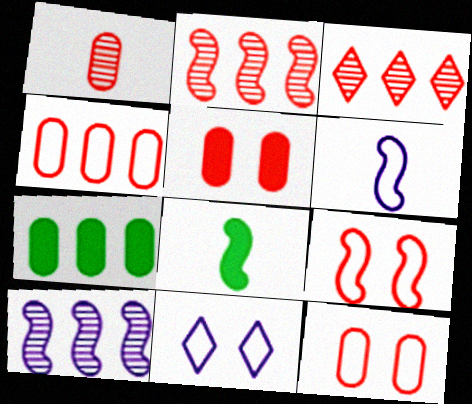[[1, 4, 5], 
[8, 9, 10]]